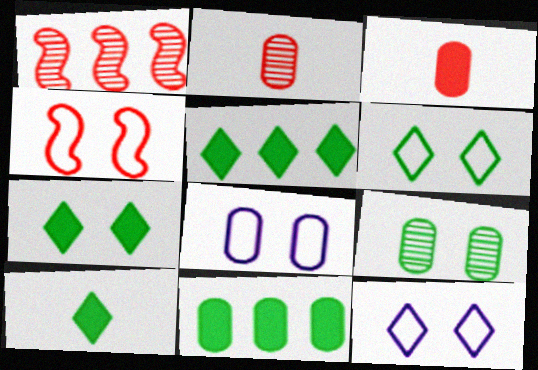[[1, 8, 10], 
[2, 8, 11], 
[4, 6, 8], 
[5, 7, 10]]